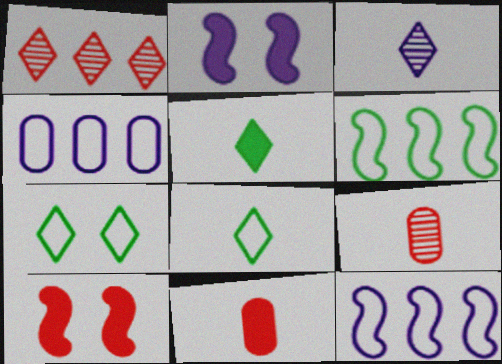[[2, 3, 4]]